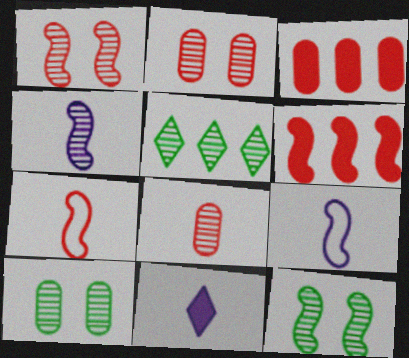[[1, 6, 7], 
[2, 4, 5], 
[6, 9, 12]]